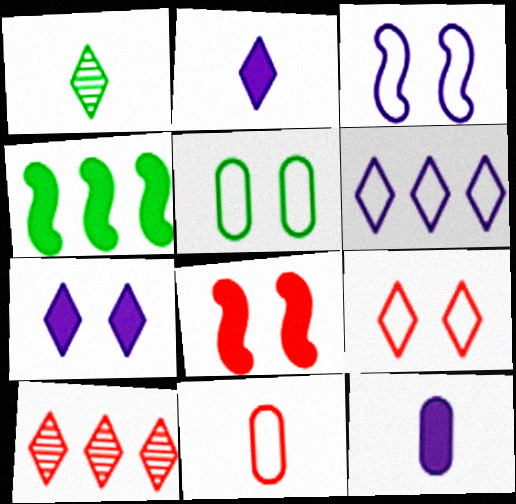[[1, 4, 5], 
[3, 5, 9], 
[8, 10, 11]]